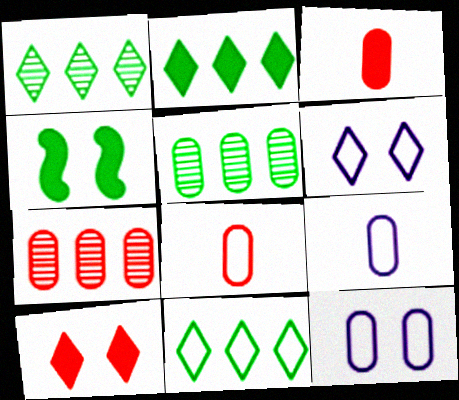[[1, 2, 11], 
[3, 5, 12]]